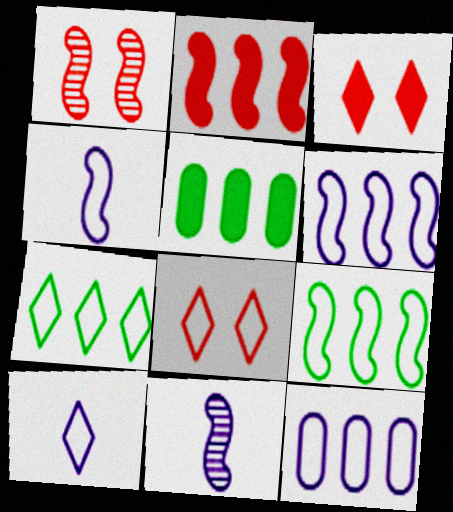[[1, 5, 10], 
[5, 8, 11], 
[7, 8, 10]]